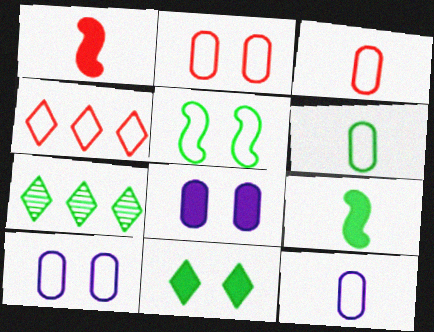[[1, 7, 10], 
[3, 6, 12], 
[4, 5, 12]]